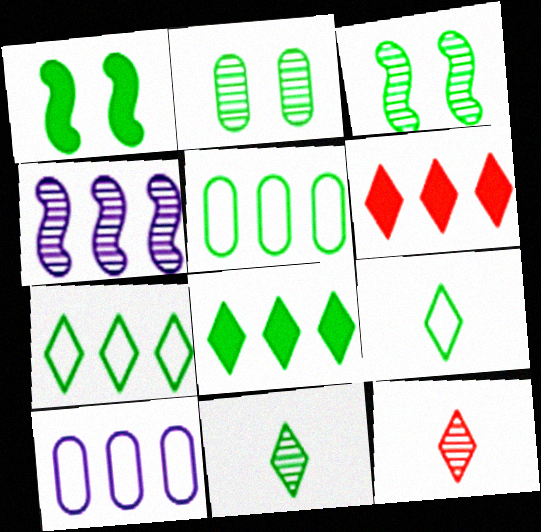[[1, 5, 11], 
[1, 10, 12], 
[2, 4, 12], 
[4, 5, 6]]